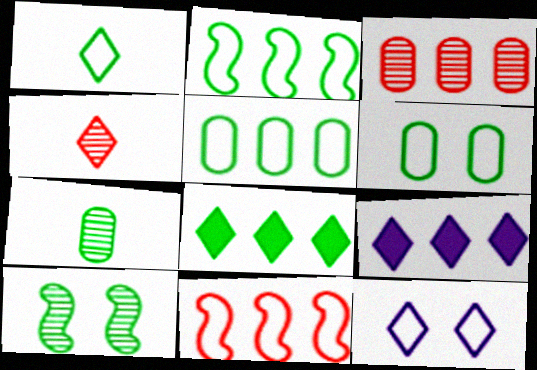[[1, 2, 6], 
[2, 3, 9], 
[4, 8, 12]]